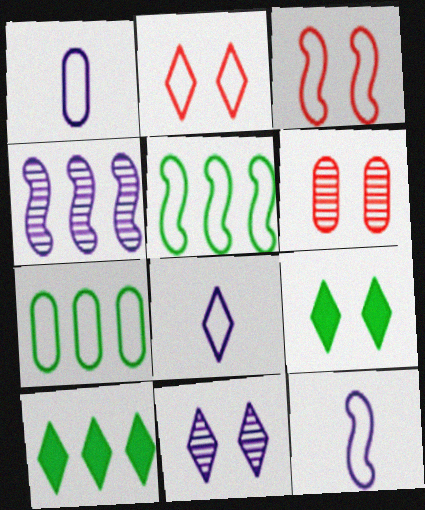[[1, 2, 5], 
[1, 8, 12], 
[2, 7, 12], 
[2, 9, 11], 
[3, 5, 12], 
[3, 7, 8], 
[6, 10, 12]]